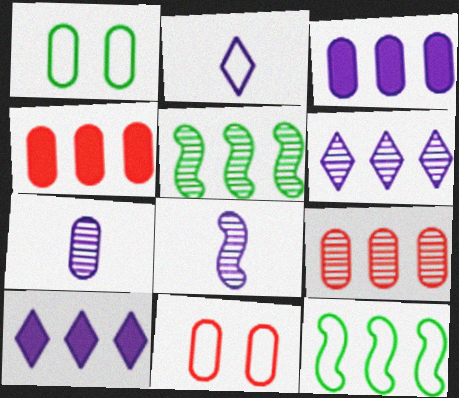[[1, 4, 7], 
[2, 11, 12], 
[4, 6, 12], 
[5, 6, 9], 
[9, 10, 12]]